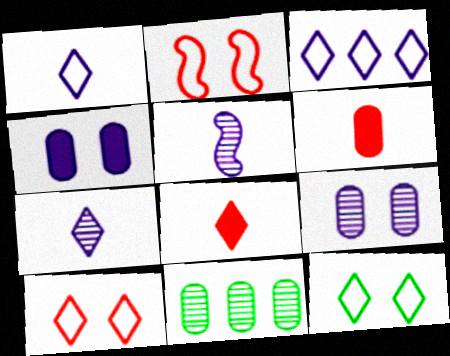[[3, 4, 5]]